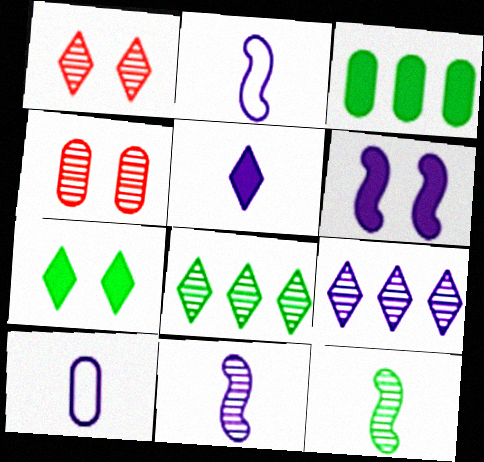[[1, 2, 3], 
[3, 4, 10], 
[4, 8, 11], 
[4, 9, 12], 
[5, 10, 11], 
[6, 9, 10]]